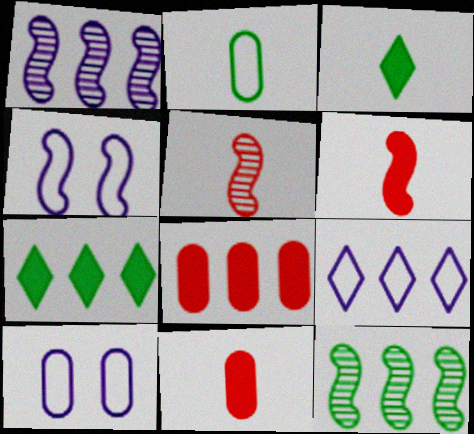[[4, 6, 12], 
[5, 7, 10], 
[8, 9, 12]]